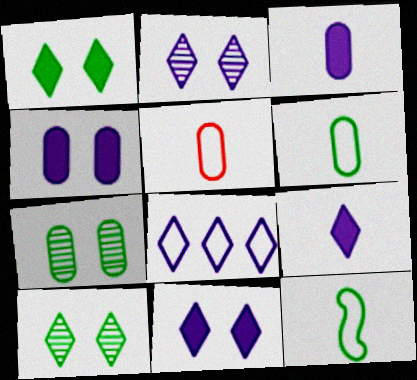[[2, 8, 9]]